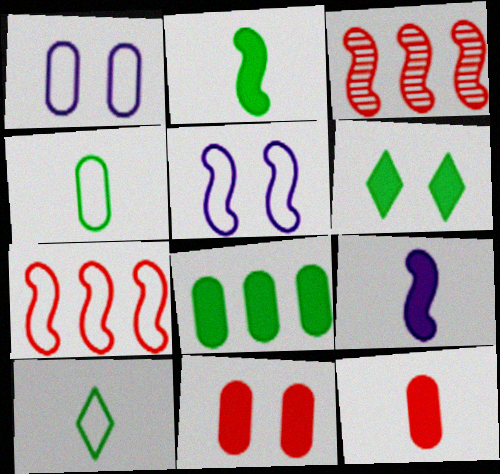[[1, 7, 10], 
[2, 3, 5], 
[2, 6, 8]]